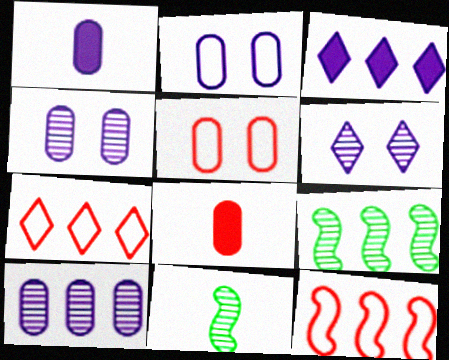[[1, 2, 10], 
[3, 5, 11]]